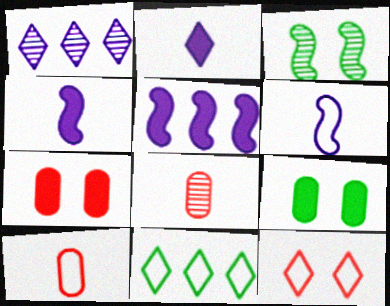[[1, 3, 8]]